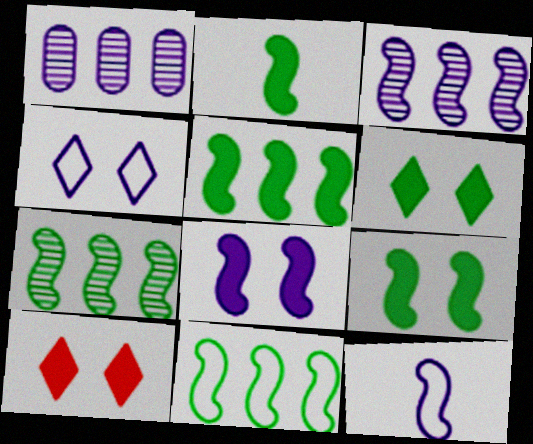[[2, 5, 9], 
[3, 8, 12], 
[5, 7, 11]]